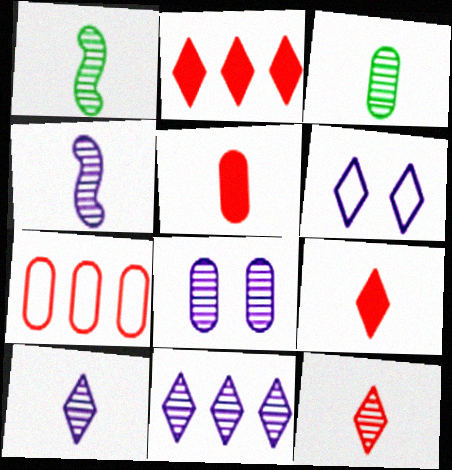[[3, 4, 12], 
[4, 8, 11]]